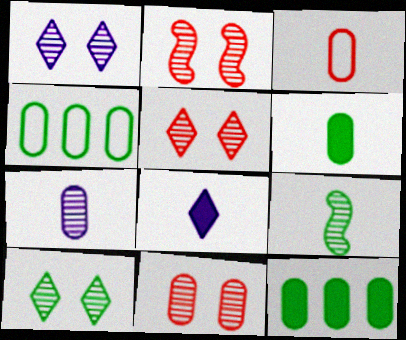[[1, 5, 10], 
[2, 4, 8], 
[2, 5, 11], 
[3, 6, 7], 
[3, 8, 9]]